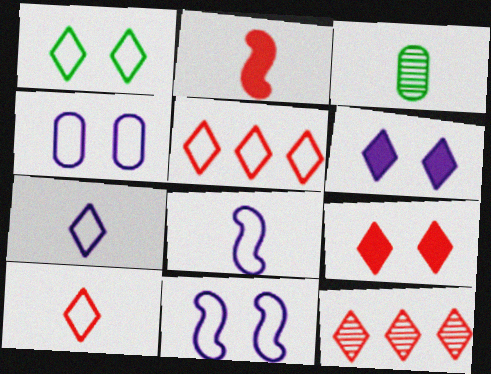[[1, 5, 7], 
[2, 3, 7], 
[9, 10, 12]]